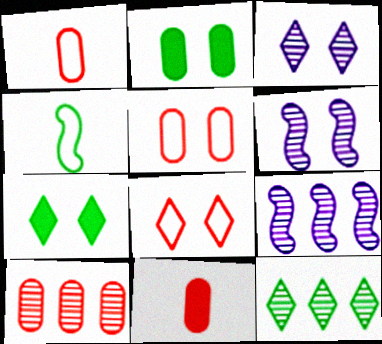[[1, 7, 9], 
[2, 4, 12], 
[2, 6, 8], 
[3, 7, 8], 
[5, 6, 7], 
[5, 10, 11], 
[9, 10, 12]]